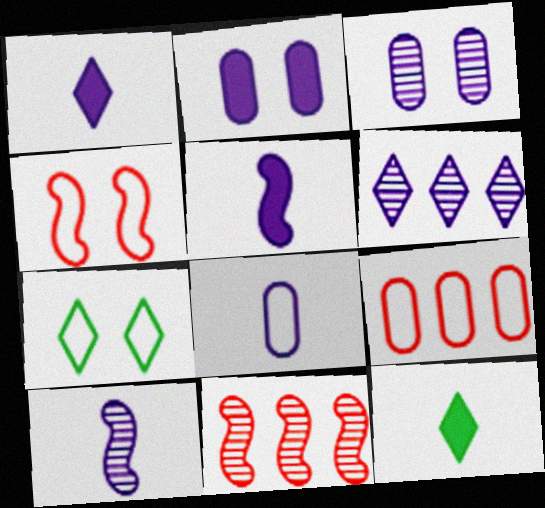[[1, 8, 10], 
[3, 6, 10]]